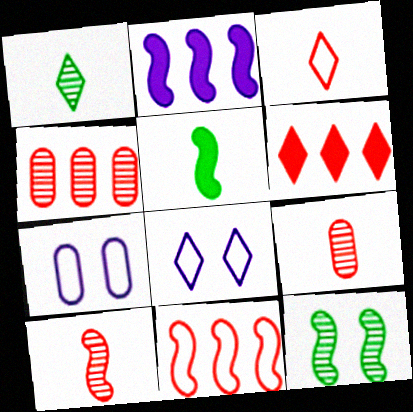[[1, 6, 8], 
[4, 5, 8], 
[4, 6, 11]]